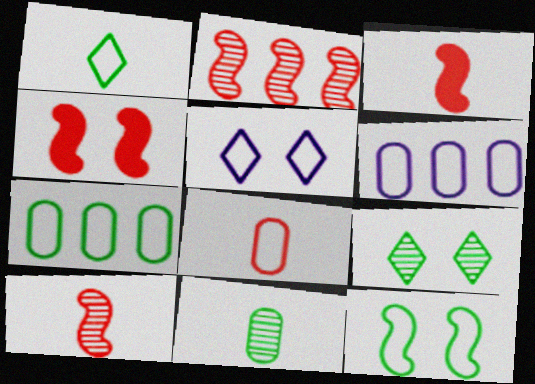[[1, 7, 12], 
[3, 6, 9]]